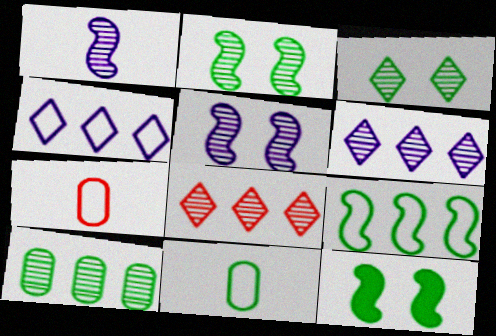[[6, 7, 12]]